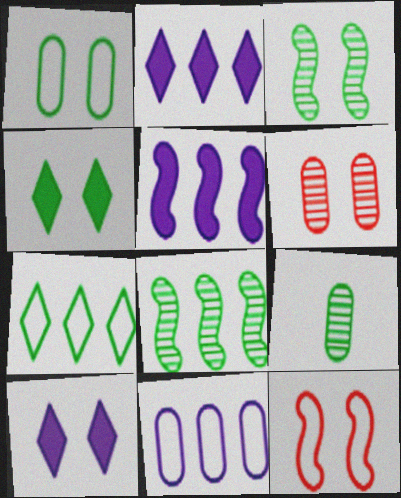[[1, 3, 4], 
[2, 9, 12]]